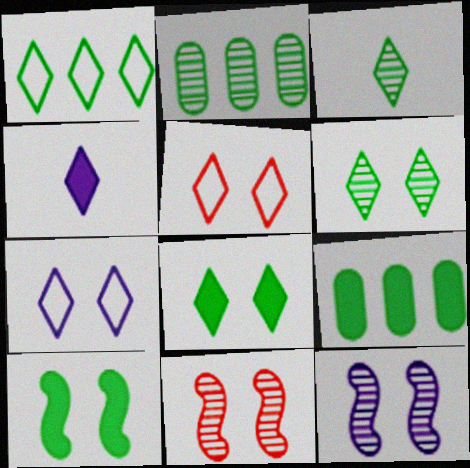[[1, 3, 8]]